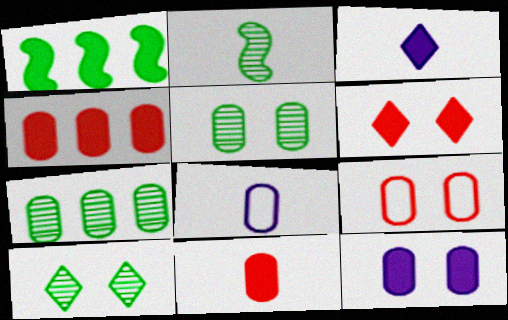[[2, 7, 10], 
[4, 5, 8], 
[5, 9, 12]]